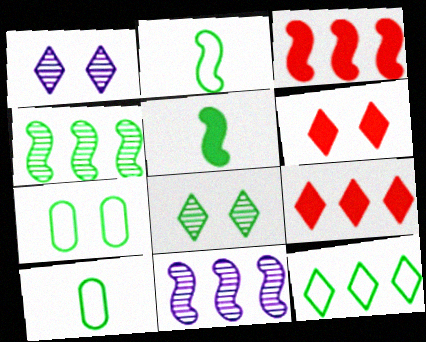[[1, 3, 10], 
[2, 7, 12], 
[6, 10, 11]]